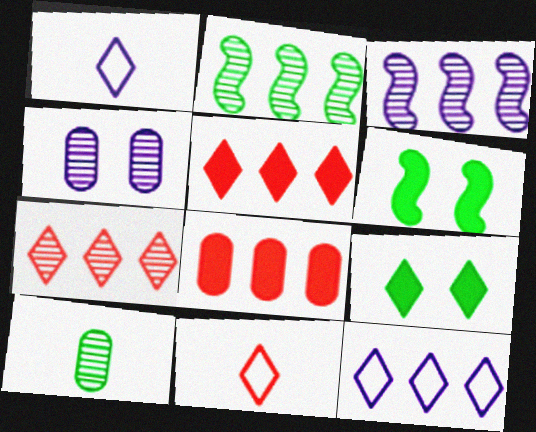[[1, 7, 9], 
[2, 8, 12]]